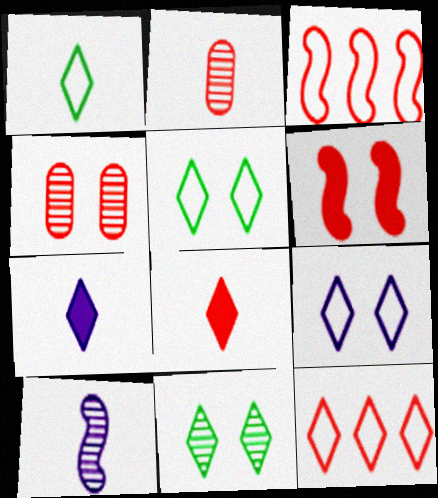[[1, 9, 12], 
[2, 6, 12], 
[3, 4, 8], 
[7, 11, 12]]